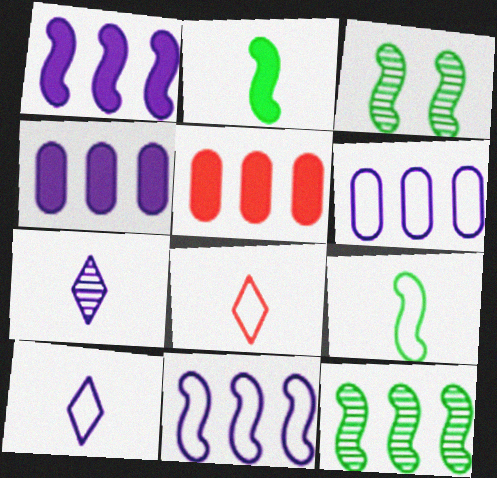[[3, 4, 8], 
[3, 5, 10]]